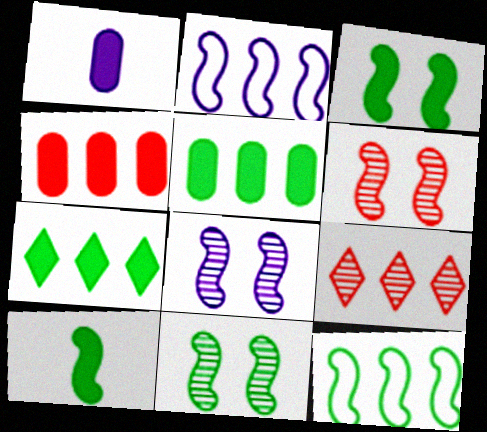[[2, 5, 9], 
[2, 6, 10], 
[6, 8, 11], 
[10, 11, 12]]